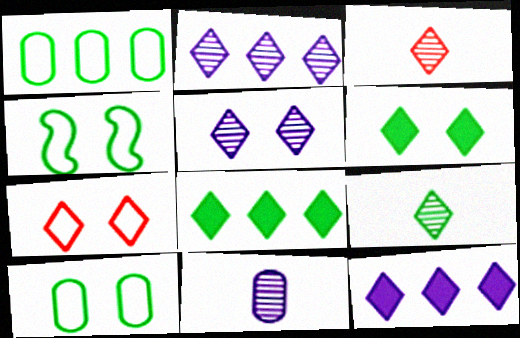[[5, 6, 7], 
[7, 9, 12]]